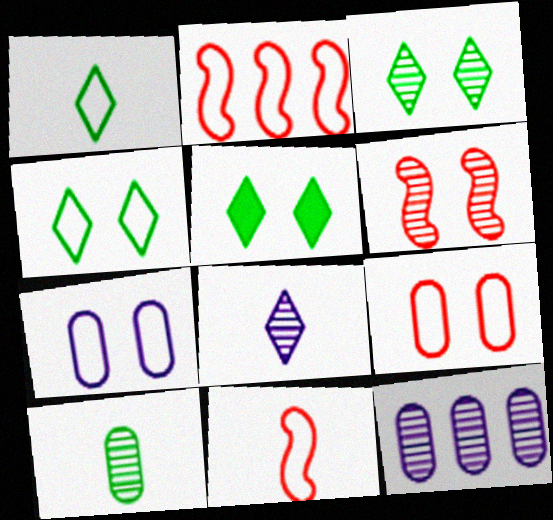[[1, 2, 7], 
[3, 4, 5], 
[5, 6, 7], 
[5, 11, 12]]